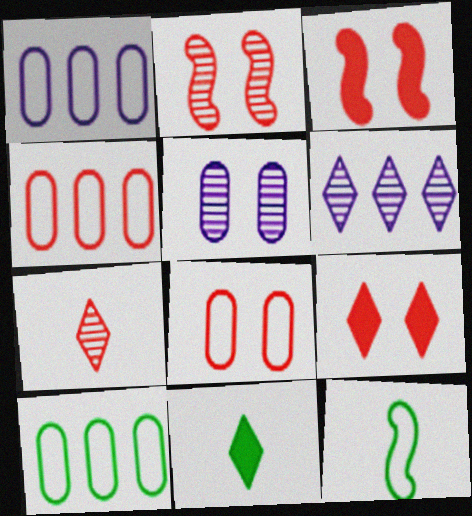[[1, 2, 11], 
[1, 4, 10], 
[2, 8, 9], 
[3, 4, 7]]